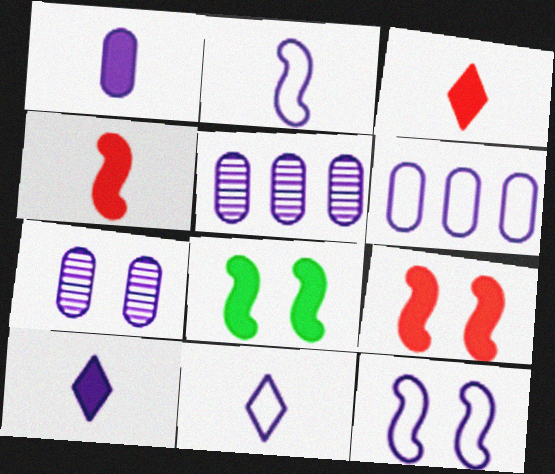[[1, 6, 7], 
[5, 10, 12], 
[6, 11, 12]]